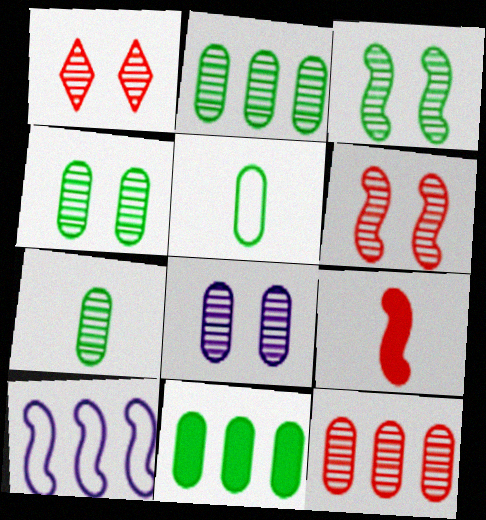[[1, 3, 8], 
[2, 4, 7], 
[3, 9, 10], 
[4, 5, 11], 
[7, 8, 12]]